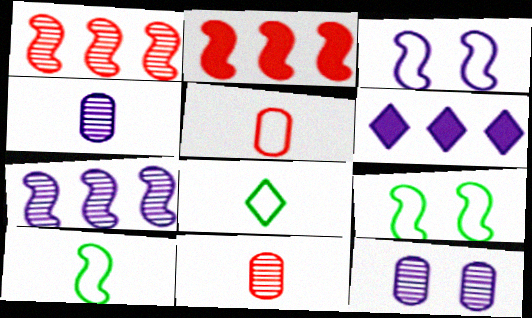[[2, 8, 12], 
[3, 4, 6], 
[6, 9, 11]]